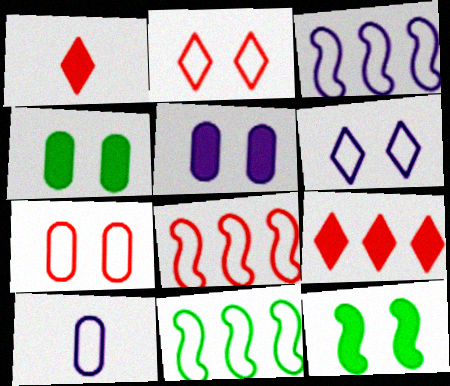[[2, 10, 11], 
[3, 6, 10], 
[3, 8, 11]]